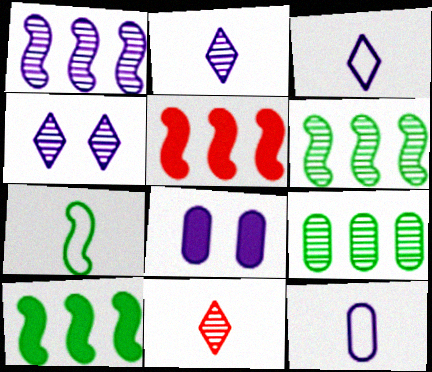[[1, 3, 8]]